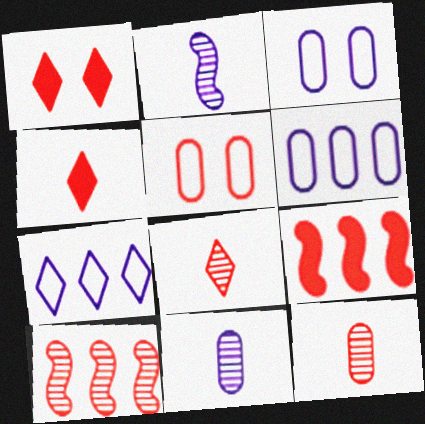[[4, 5, 10], 
[5, 8, 9]]